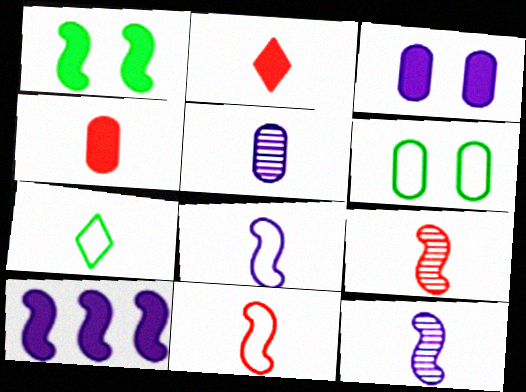[[4, 7, 12]]